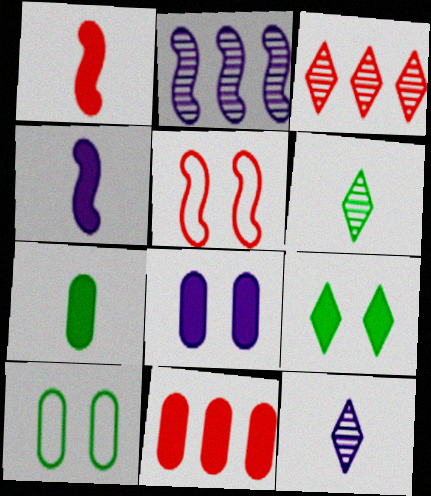[[3, 4, 10], 
[4, 9, 11], 
[7, 8, 11]]